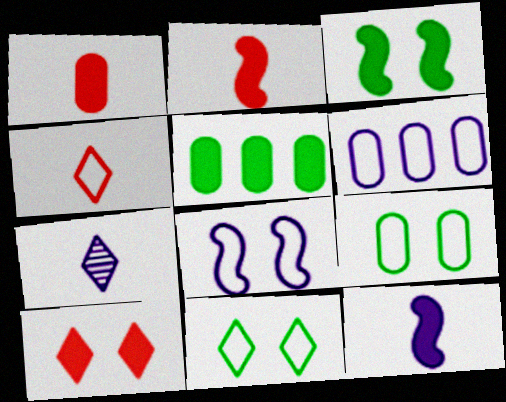[[5, 10, 12]]